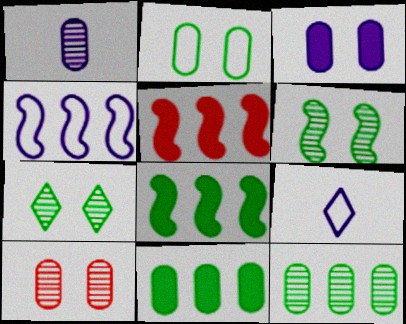[[1, 10, 12], 
[2, 3, 10], 
[8, 9, 10]]